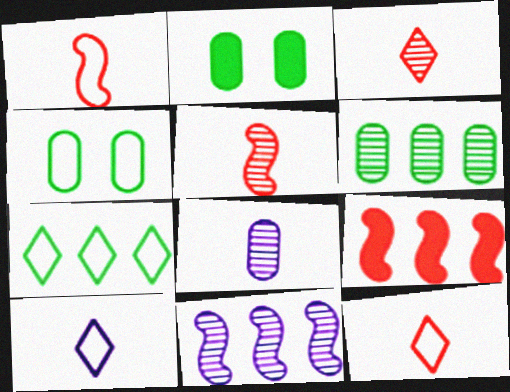[[2, 11, 12]]